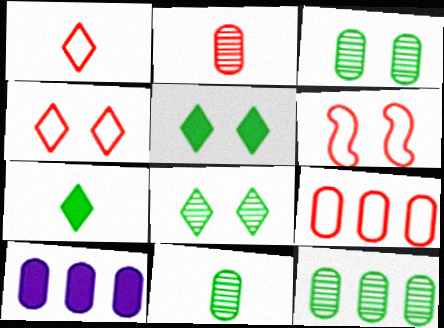[[1, 6, 9], 
[3, 11, 12], 
[9, 10, 12]]